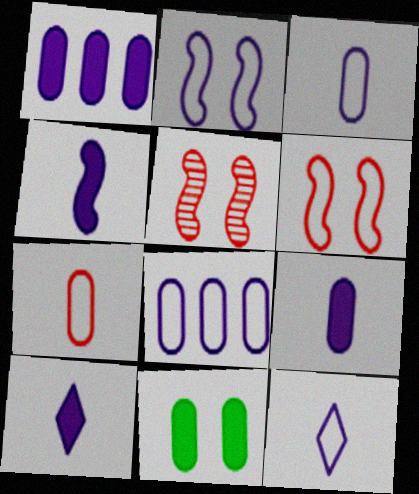[[2, 8, 12], 
[4, 9, 10]]